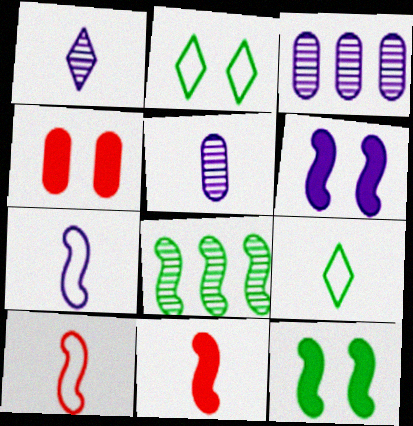[[2, 3, 11], 
[5, 9, 11], 
[6, 8, 10]]